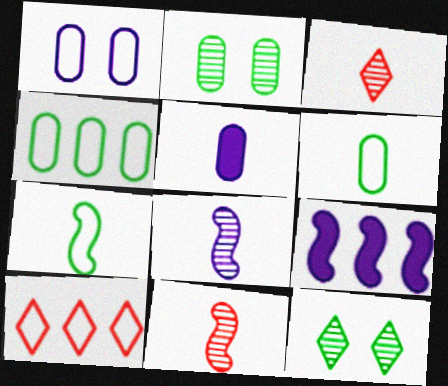[[1, 7, 10], 
[3, 5, 7]]